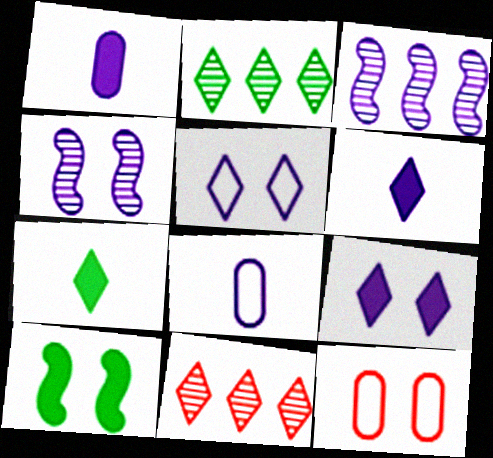[[1, 3, 5], 
[3, 7, 12], 
[3, 8, 9], 
[5, 7, 11], 
[8, 10, 11]]